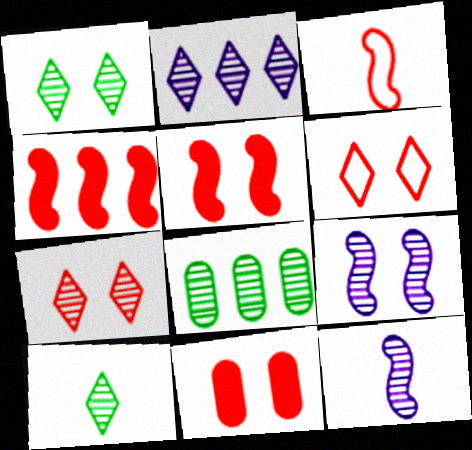[[2, 7, 10], 
[7, 8, 12]]